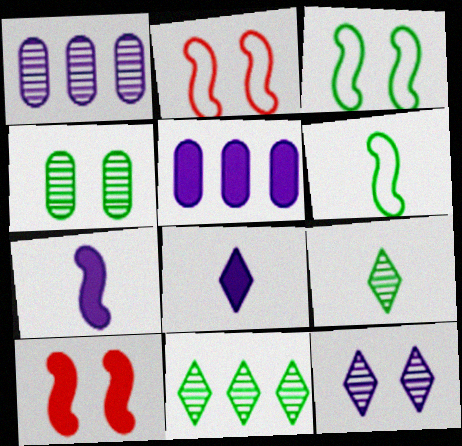[[2, 5, 9]]